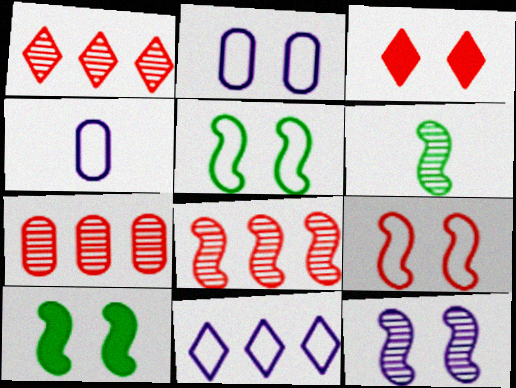[[1, 4, 10], 
[1, 7, 8], 
[6, 8, 12], 
[9, 10, 12]]